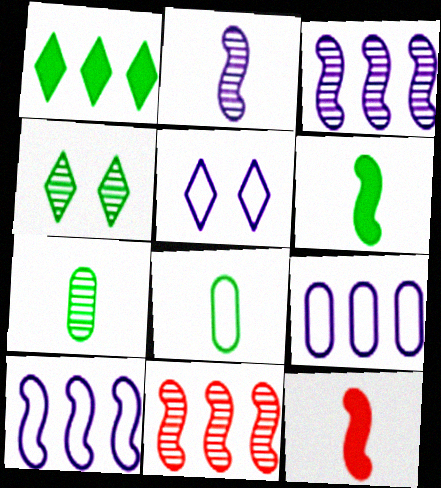[[1, 9, 11], 
[4, 9, 12]]